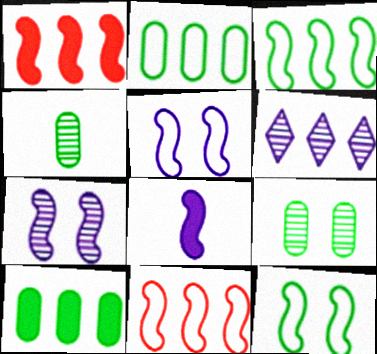[[1, 2, 6], 
[6, 10, 11]]